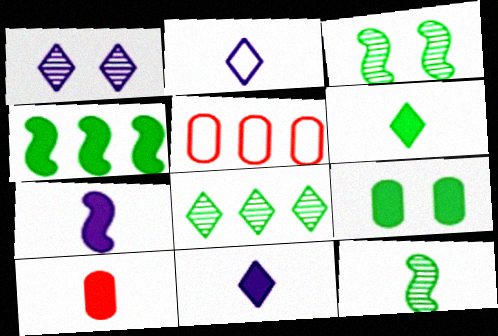[[2, 10, 12], 
[3, 5, 11], 
[4, 6, 9], 
[6, 7, 10]]